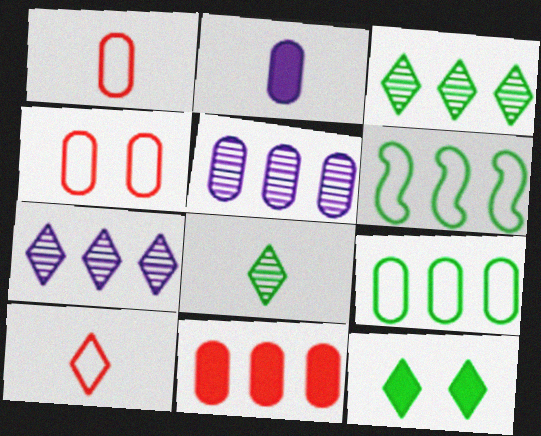[[5, 9, 11], 
[6, 7, 11], 
[7, 10, 12]]